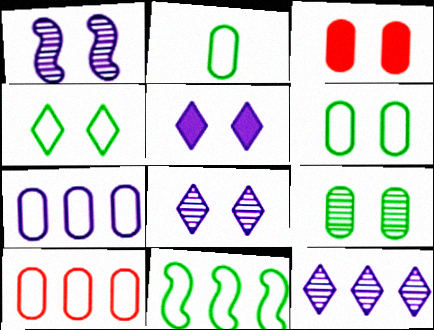[[1, 3, 4], 
[2, 4, 11]]